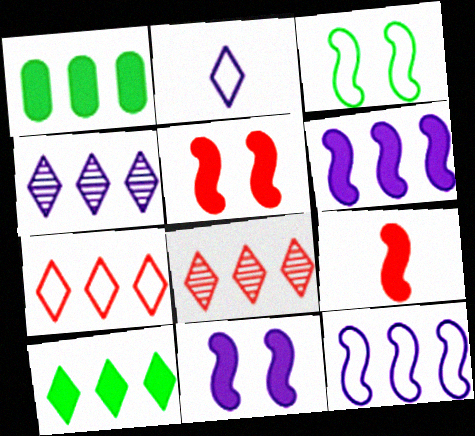[[1, 8, 12], 
[4, 7, 10]]